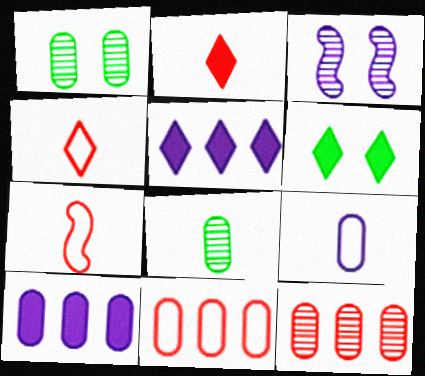[[1, 5, 7], 
[2, 5, 6], 
[3, 5, 9]]